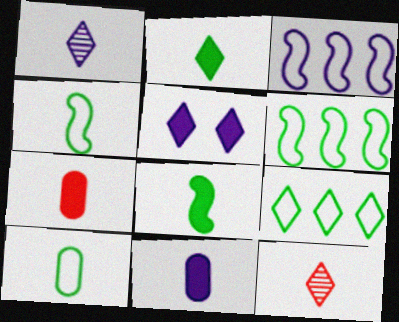[[1, 4, 7], 
[4, 11, 12], 
[5, 9, 12]]